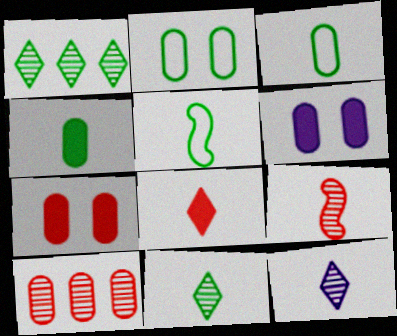[[3, 6, 10], 
[4, 5, 11]]